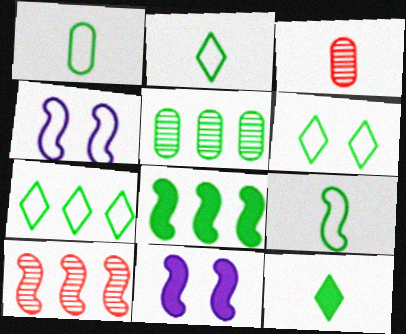[[1, 2, 9], 
[2, 6, 7], 
[3, 7, 11], 
[5, 7, 8], 
[9, 10, 11]]